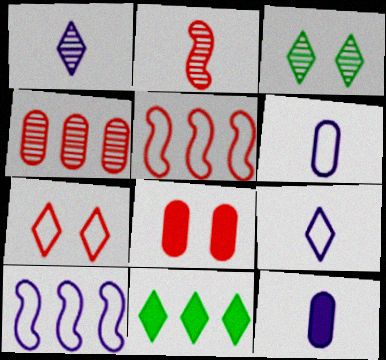[[1, 7, 11], 
[3, 5, 12], 
[4, 10, 11]]